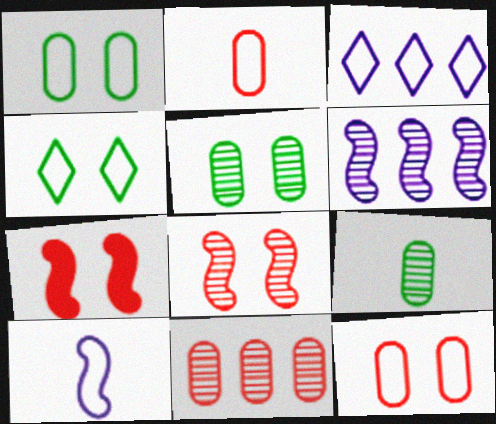[[3, 7, 9]]